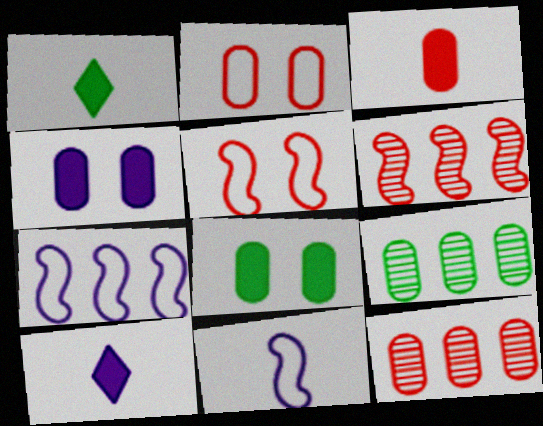[[2, 3, 12], 
[5, 9, 10]]